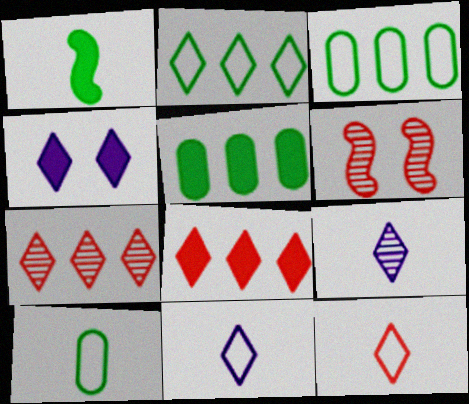[[5, 6, 11]]